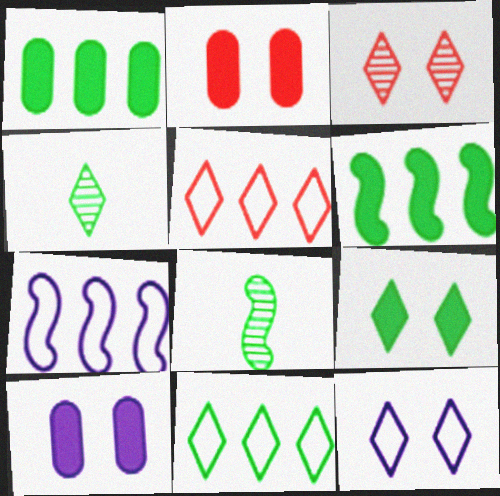[[2, 4, 7], 
[3, 9, 12], 
[4, 9, 11], 
[5, 8, 10]]